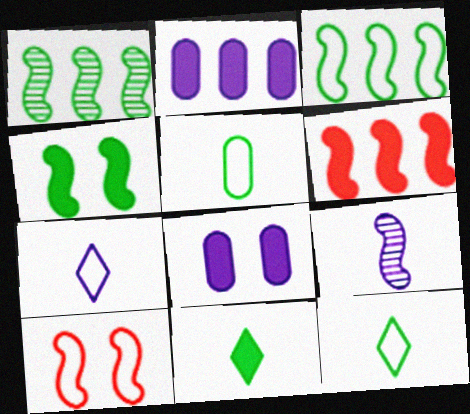[[6, 8, 11]]